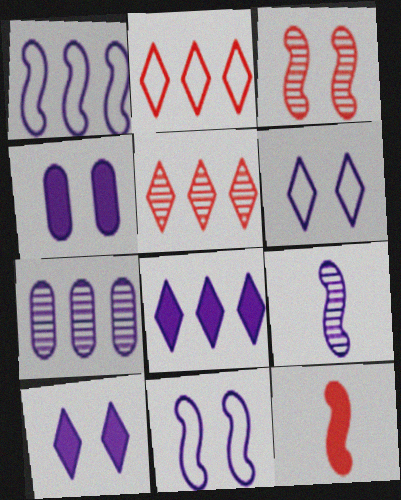[[1, 7, 8]]